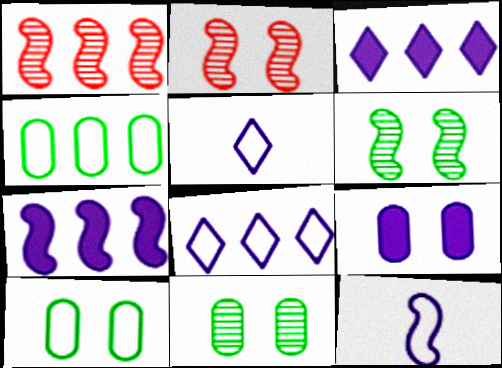[[1, 3, 4]]